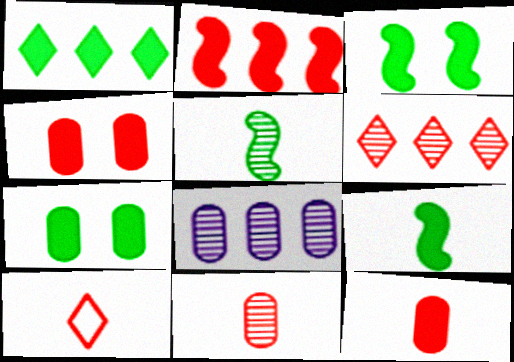[[1, 7, 9], 
[3, 8, 10]]